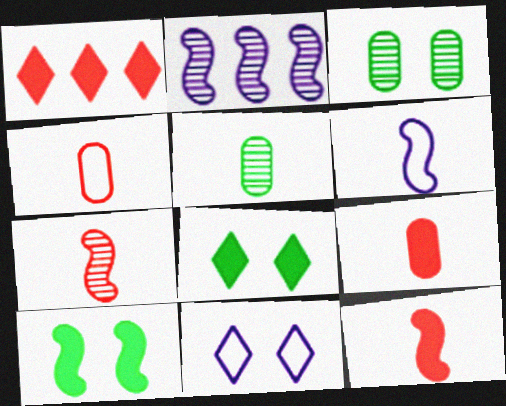[[1, 3, 6], 
[2, 4, 8]]